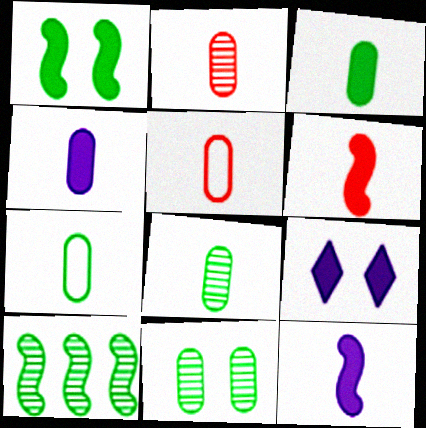[[2, 4, 7], 
[3, 7, 8], 
[4, 5, 8], 
[5, 9, 10]]